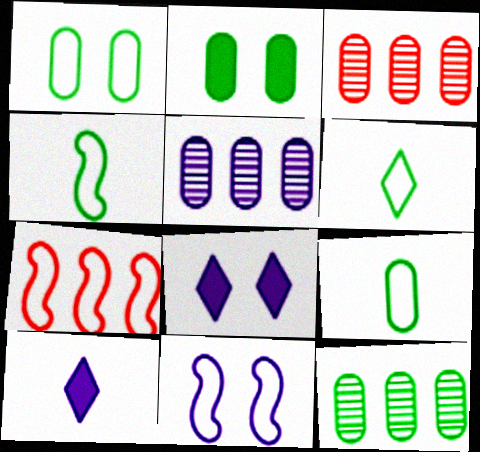[[2, 9, 12], 
[3, 4, 8], 
[3, 5, 12], 
[4, 6, 9], 
[4, 7, 11], 
[5, 10, 11]]